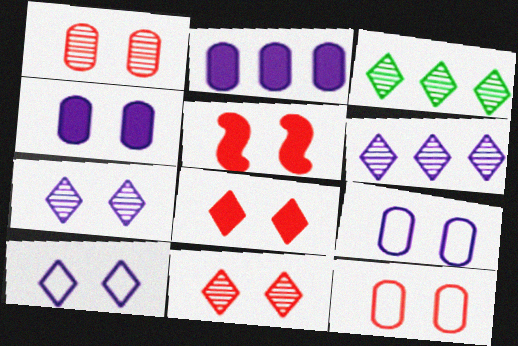[[5, 11, 12]]